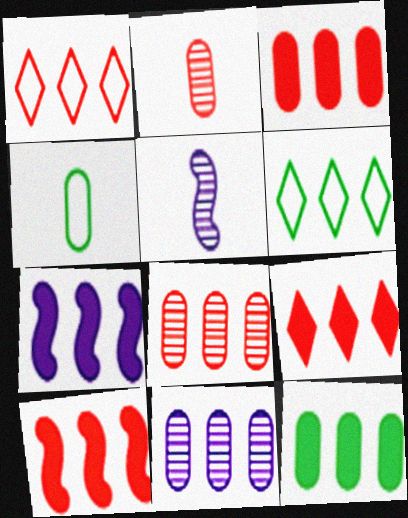[[1, 8, 10], 
[3, 9, 10], 
[6, 7, 8], 
[6, 10, 11], 
[7, 9, 12]]